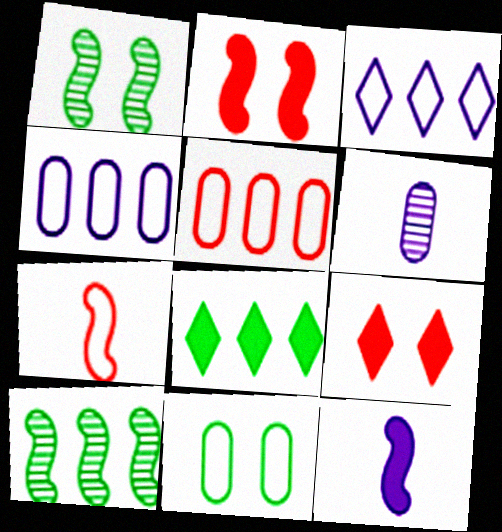[[3, 7, 11]]